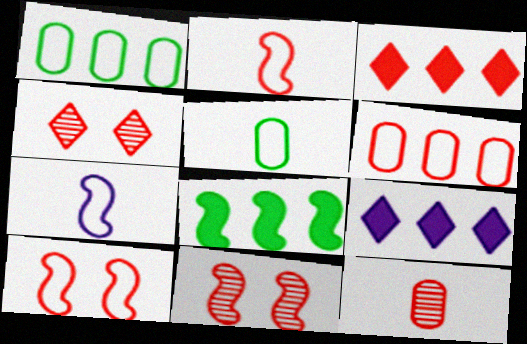[[3, 10, 12], 
[5, 9, 11], 
[7, 8, 11]]